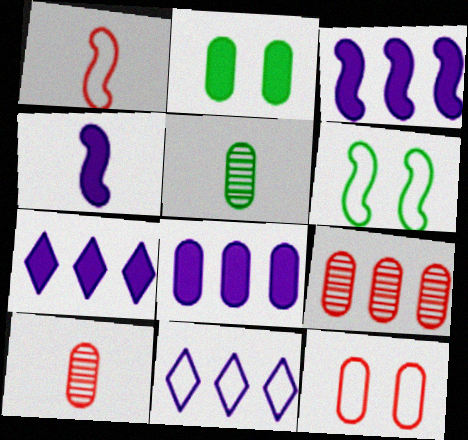[[3, 7, 8], 
[5, 8, 12], 
[6, 7, 10]]